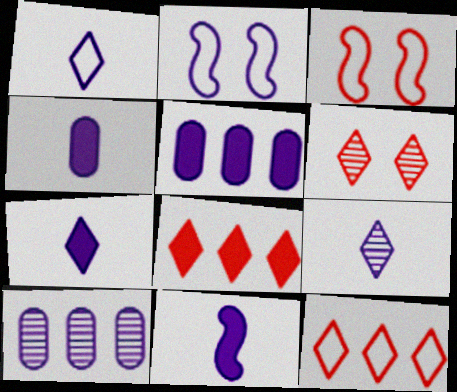[[1, 7, 9], 
[2, 5, 9], 
[2, 7, 10], 
[4, 7, 11]]